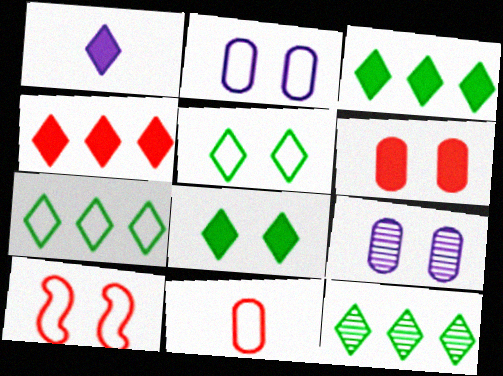[[1, 4, 8], 
[2, 5, 10], 
[3, 7, 12], 
[8, 9, 10]]